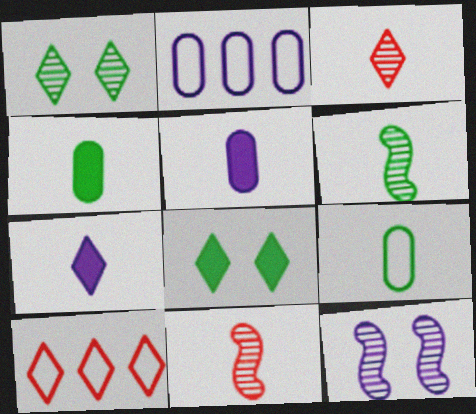[[1, 7, 10], 
[2, 7, 12], 
[2, 8, 11], 
[4, 10, 12], 
[7, 9, 11]]